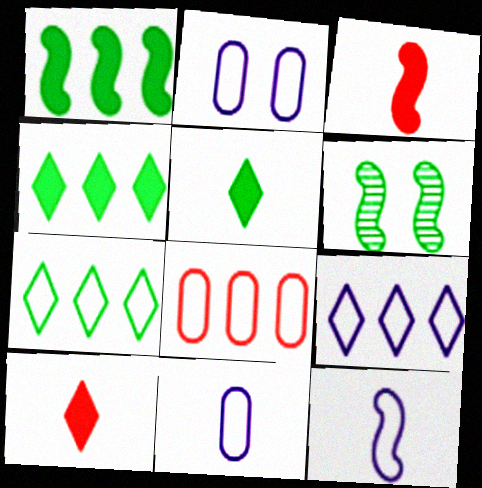[[2, 9, 12]]